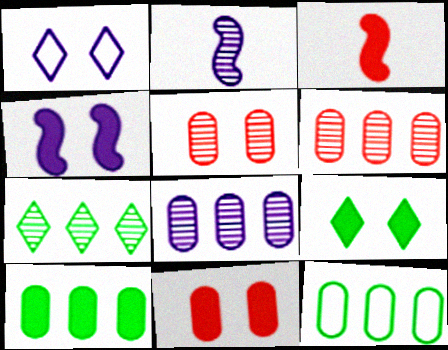[[2, 5, 7], 
[4, 9, 11]]